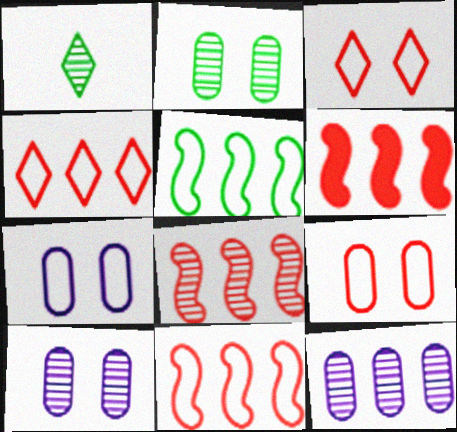[[1, 6, 7], 
[1, 8, 10], 
[6, 8, 11]]